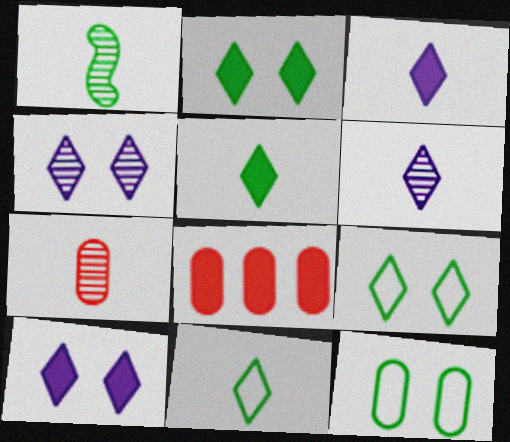[[1, 6, 7]]